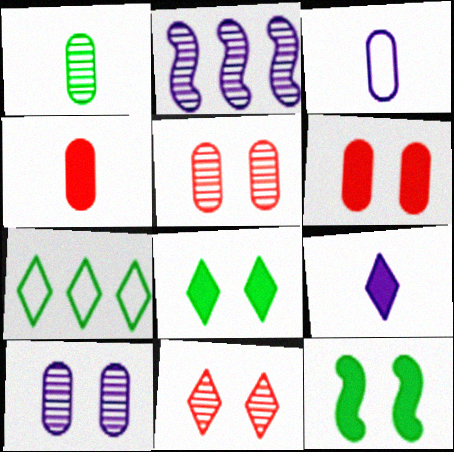[[1, 2, 11], 
[1, 3, 4], 
[1, 7, 12], 
[7, 9, 11]]